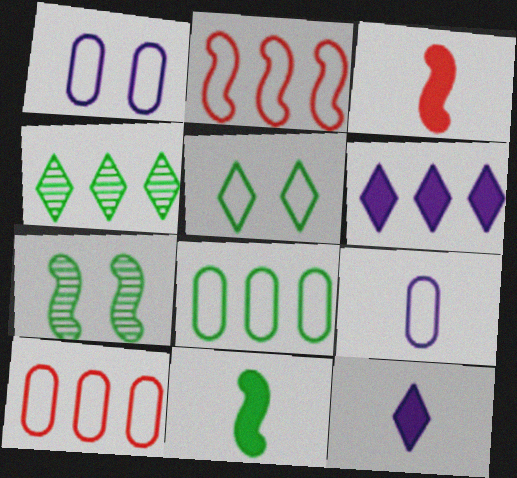[[1, 3, 4], 
[2, 5, 9], 
[7, 10, 12]]